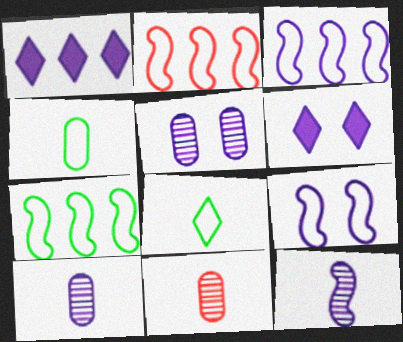[[1, 9, 10], 
[2, 3, 7], 
[3, 6, 10], 
[5, 6, 9], 
[6, 7, 11]]